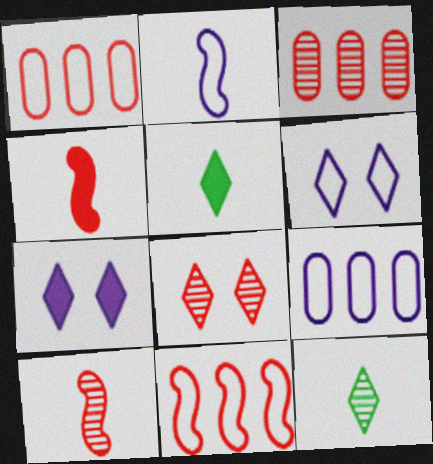[[1, 4, 8], 
[2, 6, 9], 
[3, 8, 10]]